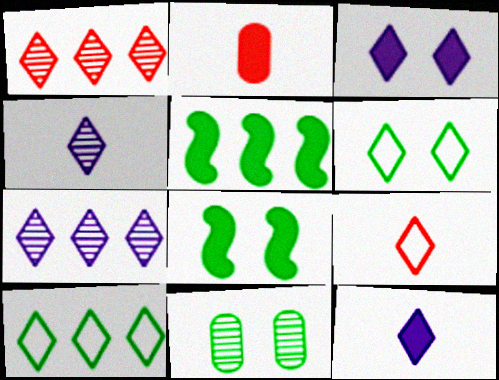[[1, 6, 12], 
[2, 3, 5], 
[6, 8, 11]]